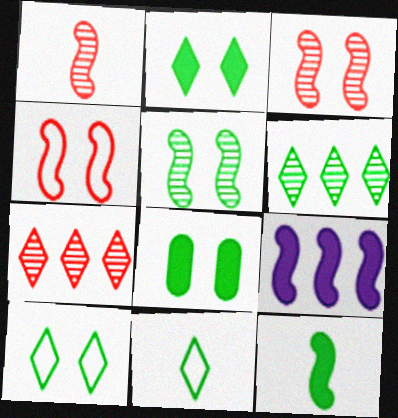[[2, 6, 11], 
[5, 8, 10]]